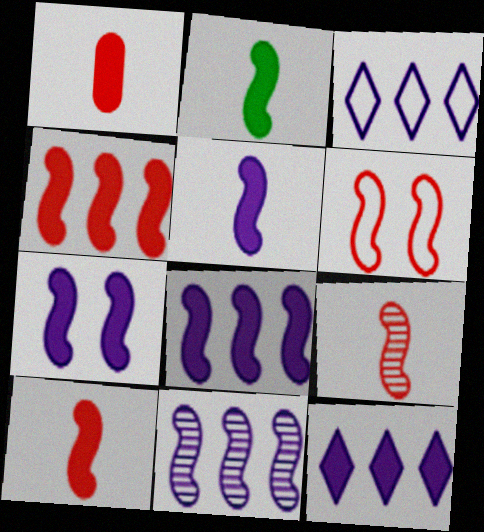[[2, 4, 7], 
[2, 5, 10], 
[2, 6, 11], 
[4, 6, 9], 
[5, 7, 8]]